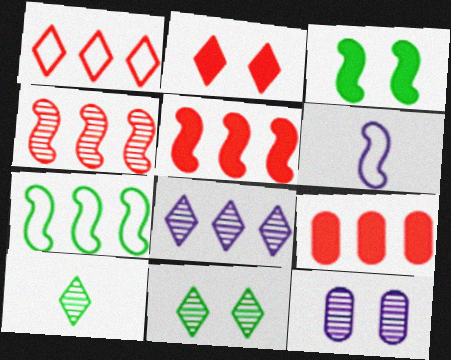[[1, 4, 9], 
[3, 4, 6], 
[4, 10, 12], 
[6, 9, 11], 
[7, 8, 9]]